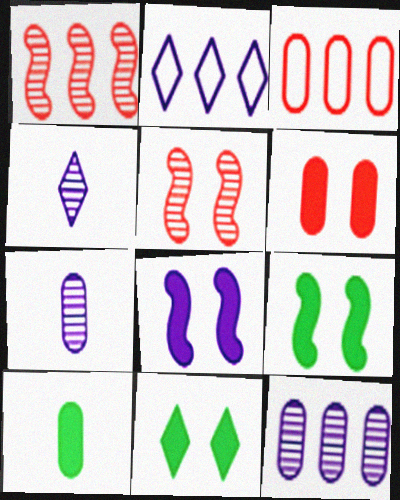[[2, 5, 10], 
[2, 7, 8], 
[3, 4, 9], 
[6, 8, 11]]